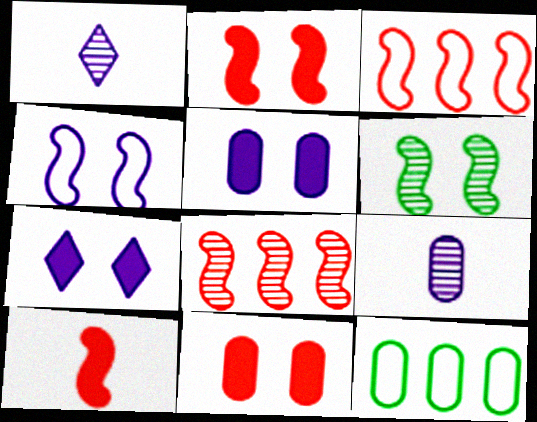[[1, 2, 12], 
[2, 4, 6], 
[9, 11, 12]]